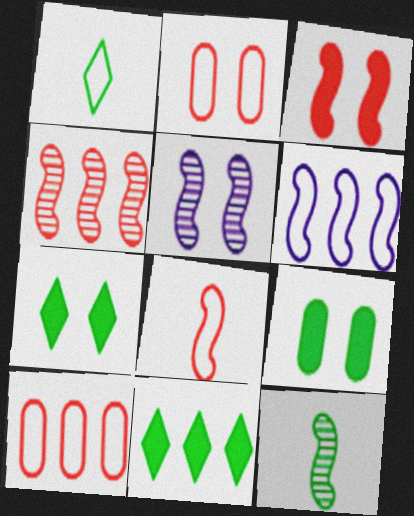[[1, 2, 6], 
[2, 5, 7], 
[3, 4, 8], 
[3, 6, 12], 
[4, 5, 12]]